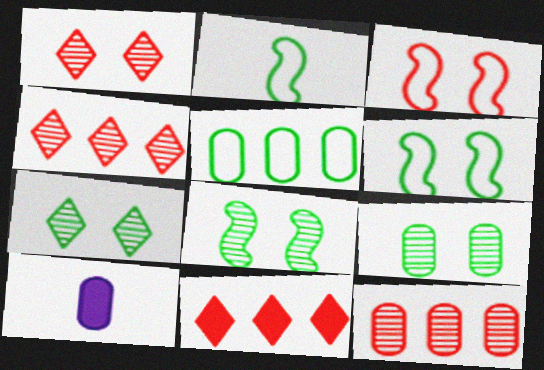[[4, 6, 10], 
[7, 8, 9]]